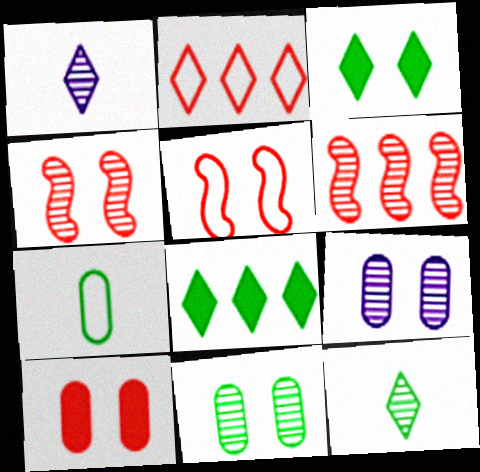[[1, 2, 3], 
[1, 6, 11], 
[3, 5, 9], 
[6, 9, 12]]